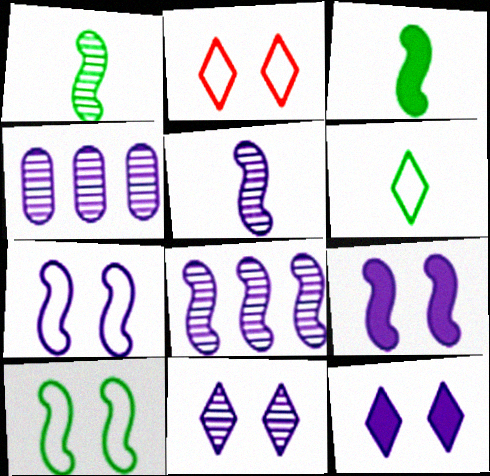[[2, 3, 4], 
[4, 5, 11]]